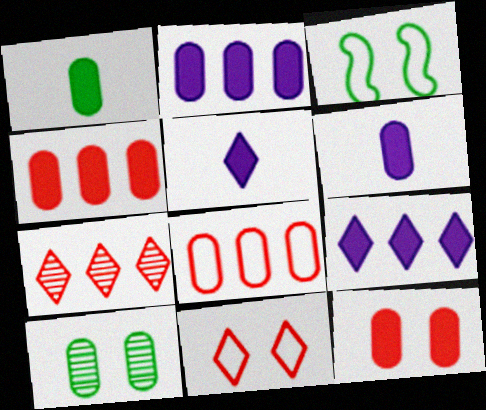[[1, 2, 12], 
[3, 6, 7], 
[6, 8, 10]]